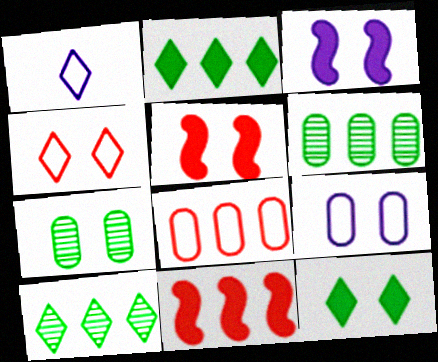[[1, 5, 6], 
[1, 7, 11], 
[3, 4, 7]]